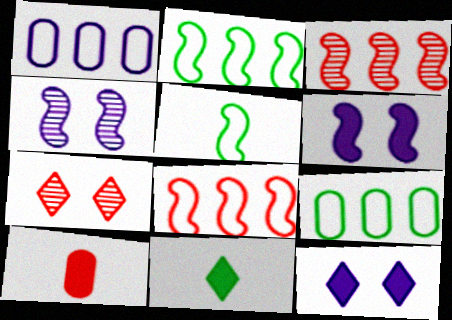[[3, 5, 6], 
[7, 8, 10]]